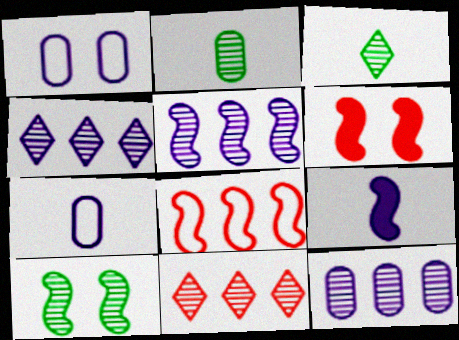[[1, 4, 9], 
[4, 5, 12], 
[8, 9, 10]]